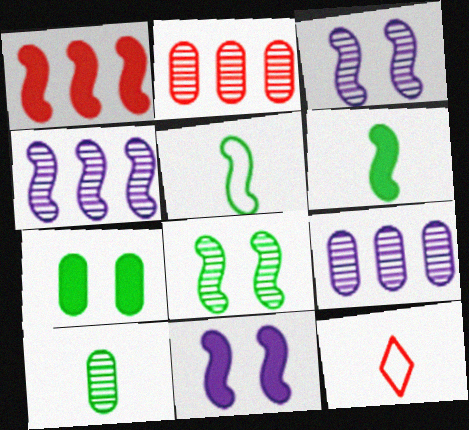[[1, 3, 5], 
[1, 6, 11], 
[4, 7, 12]]